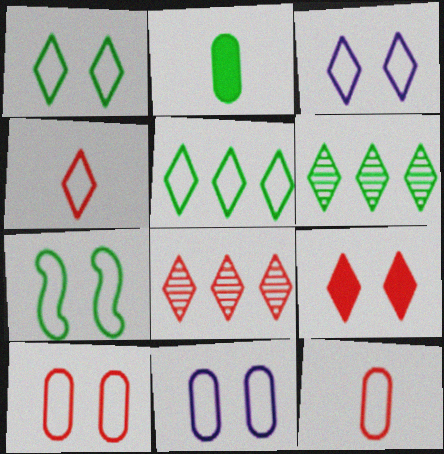[[2, 6, 7], 
[3, 4, 5], 
[3, 7, 10], 
[4, 8, 9]]